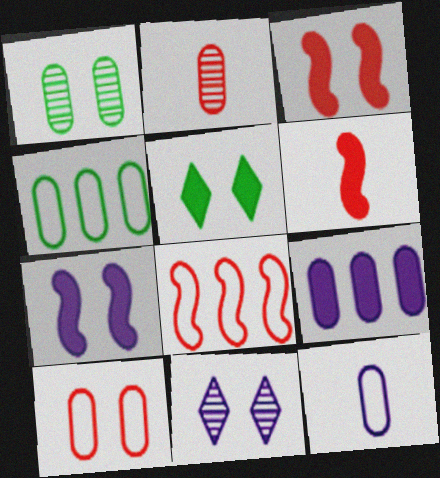[[4, 6, 11], 
[4, 10, 12], 
[5, 6, 9]]